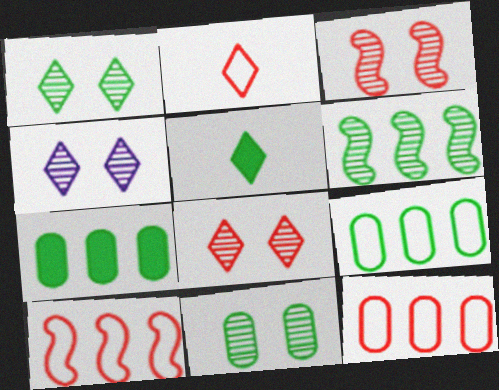[[1, 4, 8], 
[3, 4, 11]]